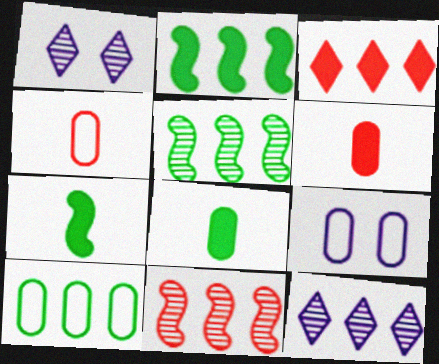[[1, 2, 4], 
[4, 9, 10]]